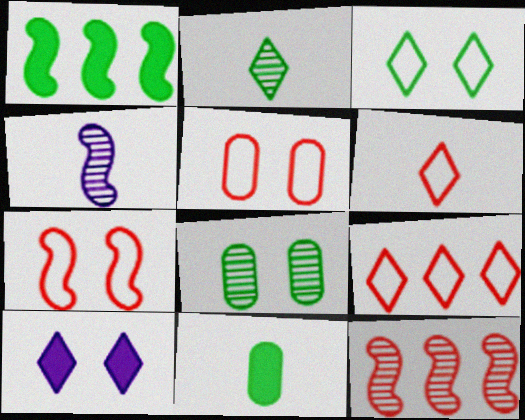[[1, 4, 7], 
[2, 9, 10], 
[4, 6, 11], 
[7, 8, 10]]